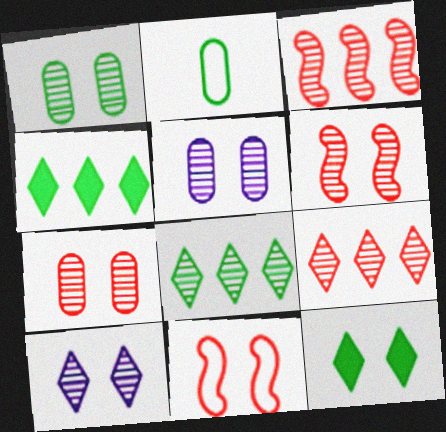[[1, 5, 7], 
[1, 6, 10], 
[5, 11, 12]]